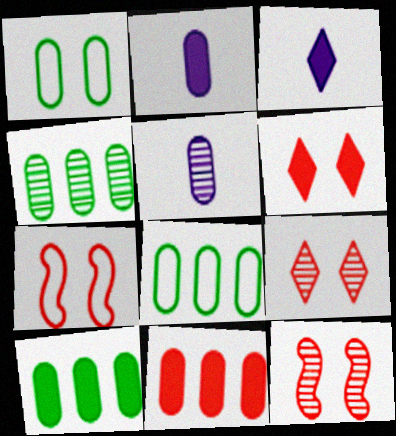[[1, 5, 11], 
[3, 4, 7], 
[3, 8, 12], 
[4, 8, 10]]